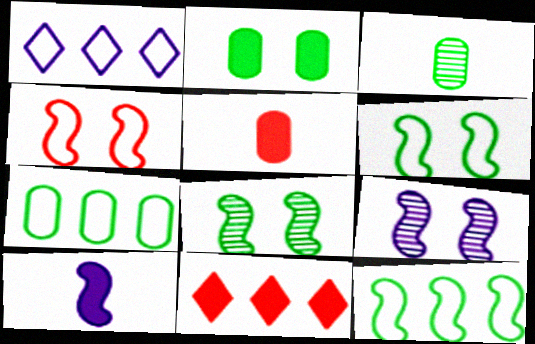[[1, 5, 8], 
[2, 3, 7], 
[2, 10, 11]]